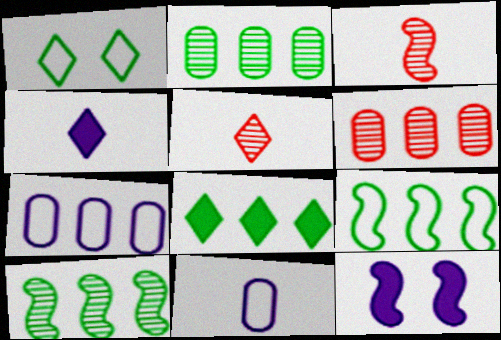[[2, 8, 9], 
[3, 9, 12]]